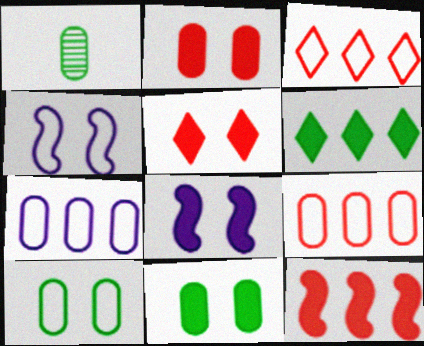[[1, 2, 7], 
[1, 3, 8], 
[5, 8, 11]]